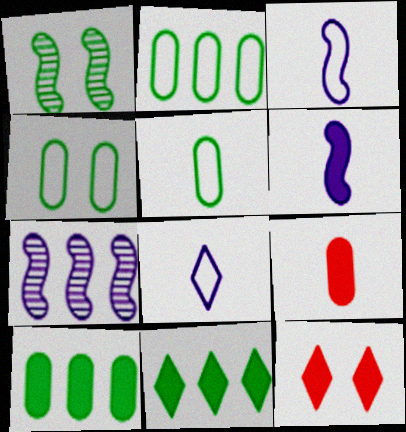[[1, 5, 11], 
[2, 4, 5], 
[5, 7, 12], 
[6, 10, 12]]